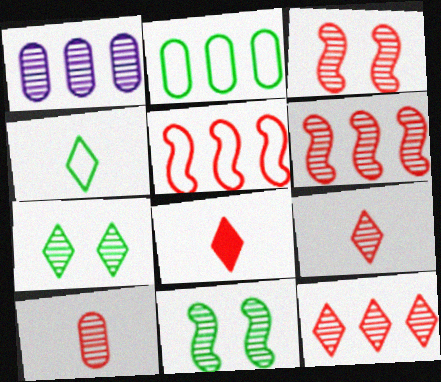[[1, 9, 11], 
[3, 10, 12]]